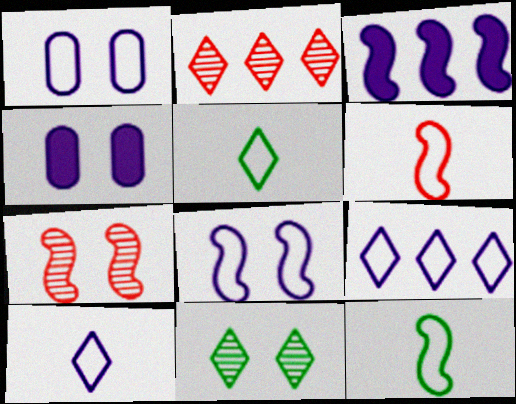[[2, 4, 12], 
[3, 7, 12]]